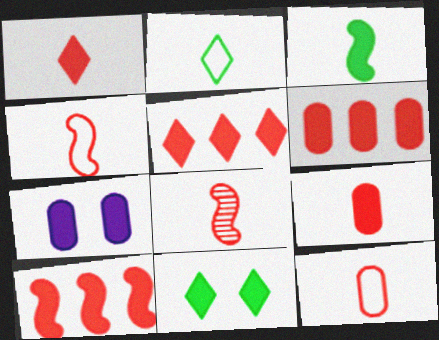[[1, 8, 12], 
[3, 5, 7], 
[5, 6, 10]]